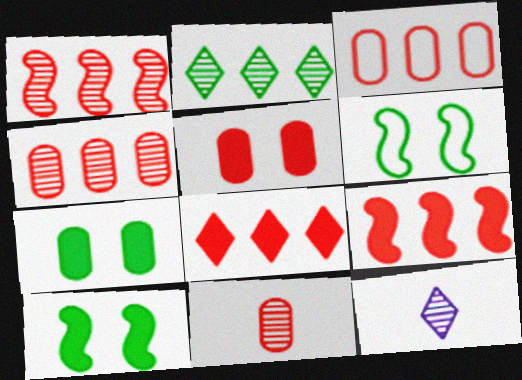[[1, 3, 8], 
[3, 5, 11], 
[3, 10, 12]]